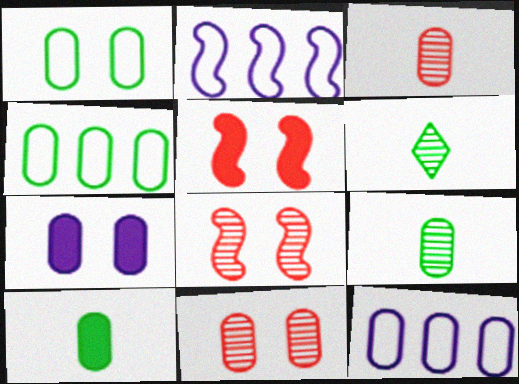[[1, 7, 11], 
[3, 4, 7], 
[5, 6, 12], 
[10, 11, 12]]